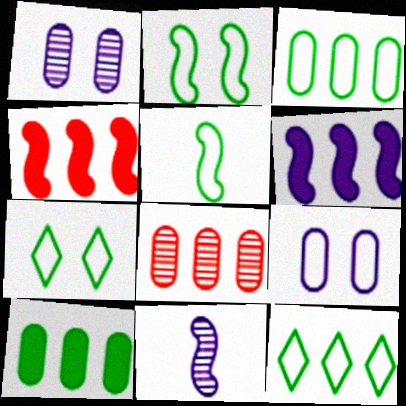[[2, 4, 11], 
[3, 5, 7], 
[6, 8, 12]]